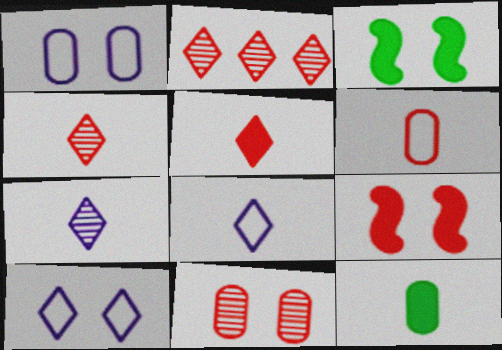[[2, 6, 9], 
[3, 10, 11]]